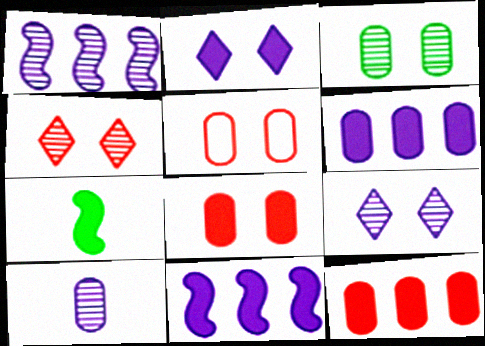[[1, 9, 10], 
[2, 7, 12]]